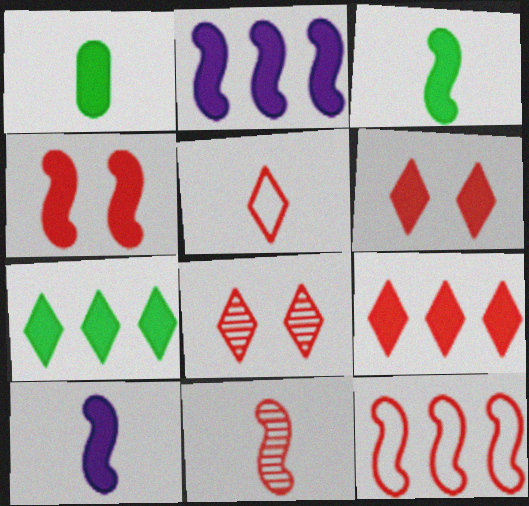[[1, 2, 6], 
[2, 3, 4], 
[4, 11, 12], 
[5, 8, 9]]